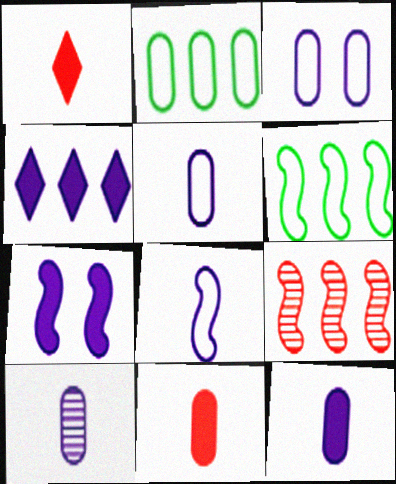[[2, 4, 9], 
[4, 7, 12], 
[5, 10, 12]]